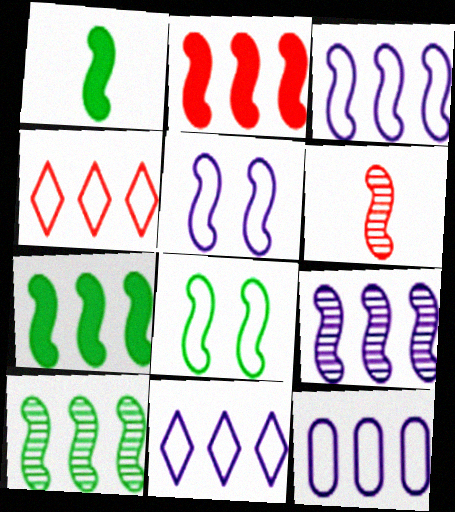[[1, 8, 10], 
[2, 3, 10], 
[3, 11, 12], 
[5, 6, 7]]